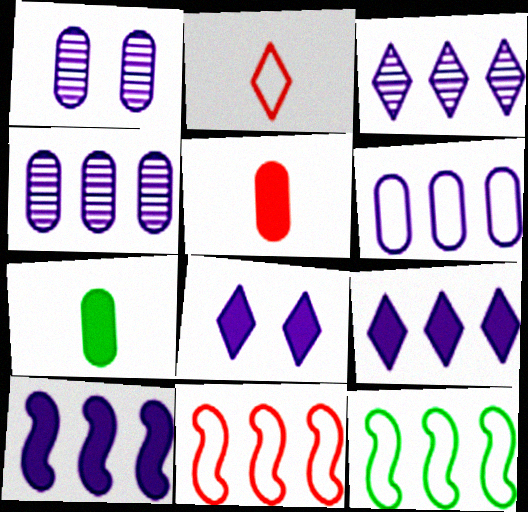[[3, 6, 10]]